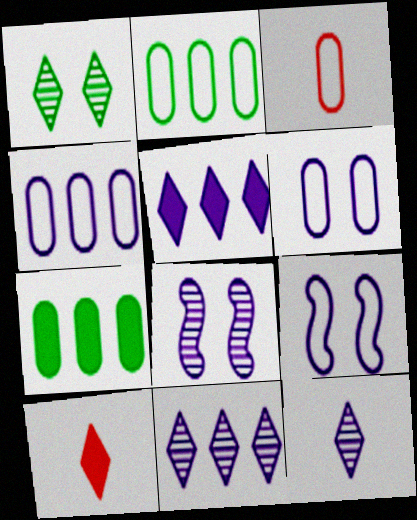[[2, 3, 6], 
[2, 8, 10]]